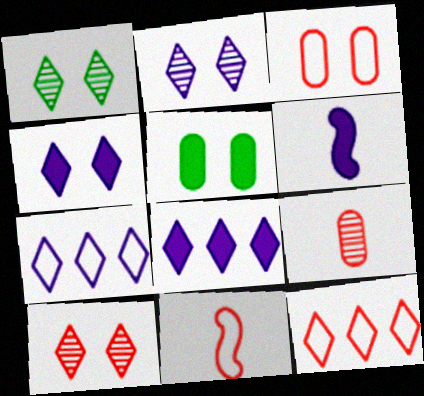[[1, 2, 10], 
[3, 11, 12]]